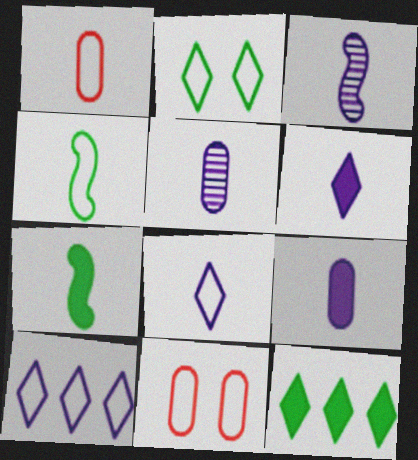[[1, 4, 8], 
[3, 8, 9], 
[3, 11, 12], 
[4, 10, 11]]